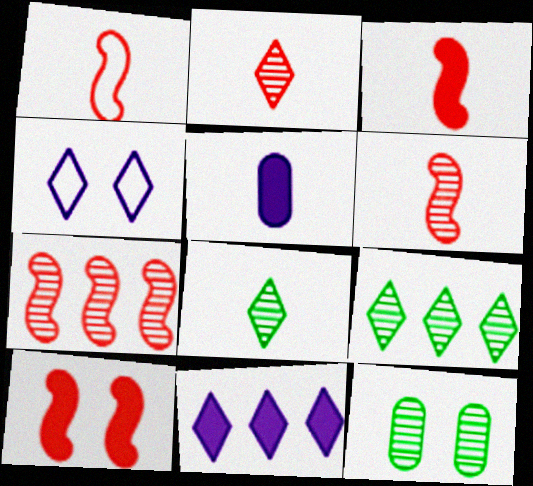[[1, 3, 6], 
[1, 5, 8], 
[1, 7, 10], 
[1, 11, 12], 
[4, 10, 12]]